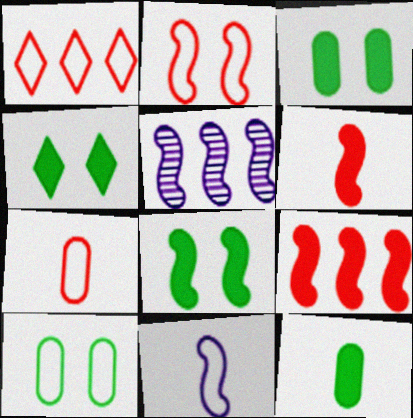[[1, 2, 7], 
[1, 10, 11], 
[3, 4, 8], 
[4, 5, 7]]